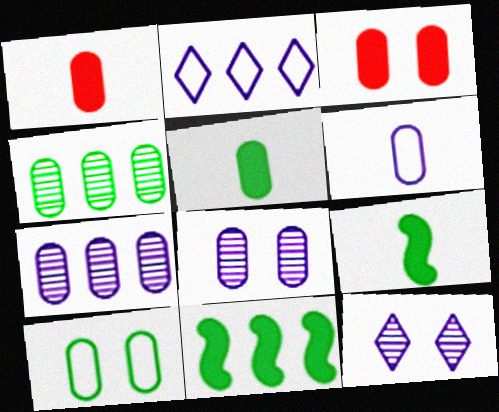[[1, 7, 10], 
[3, 4, 6], 
[3, 8, 10], 
[4, 5, 10]]